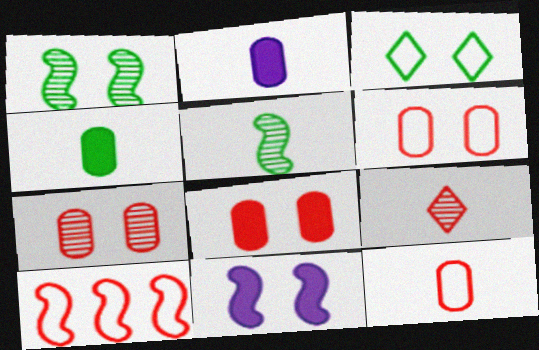[[3, 7, 11], 
[5, 10, 11], 
[6, 7, 8], 
[8, 9, 10]]